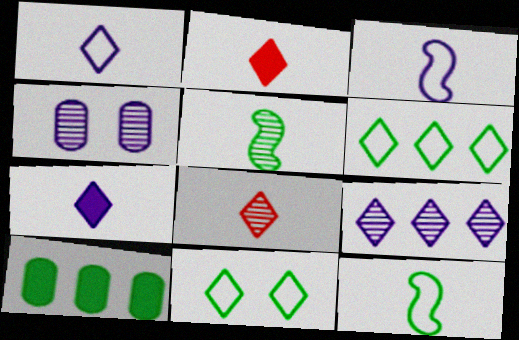[[2, 9, 11], 
[5, 10, 11]]